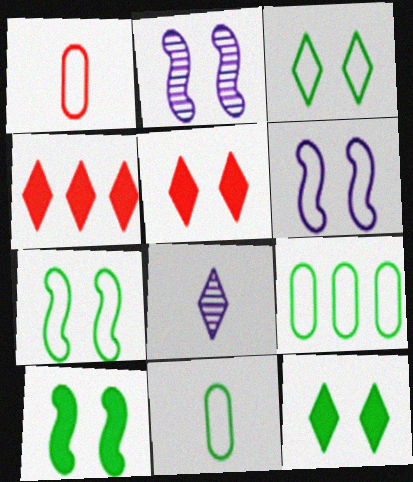[[2, 4, 11], 
[3, 4, 8]]